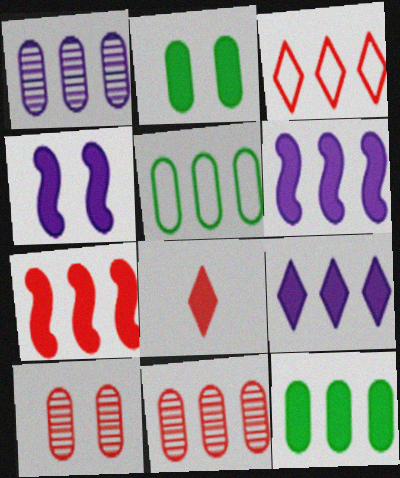[[2, 6, 8], 
[3, 7, 11], 
[4, 8, 12], 
[7, 9, 12]]